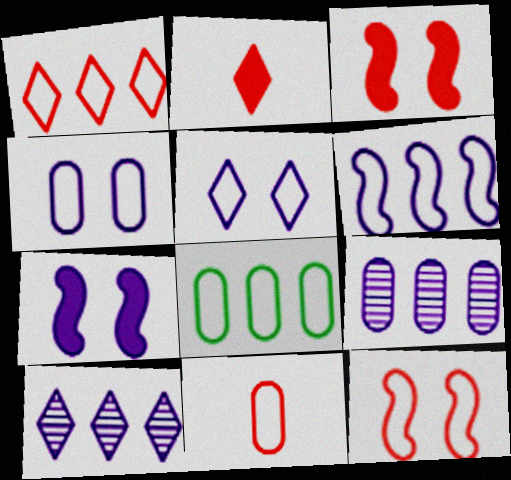[[1, 6, 8], 
[1, 11, 12], 
[4, 8, 11]]